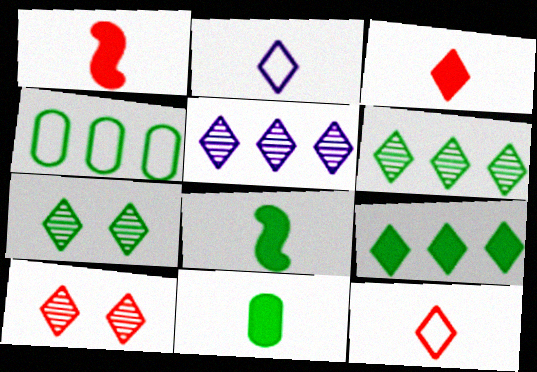[[2, 9, 10], 
[4, 7, 8]]